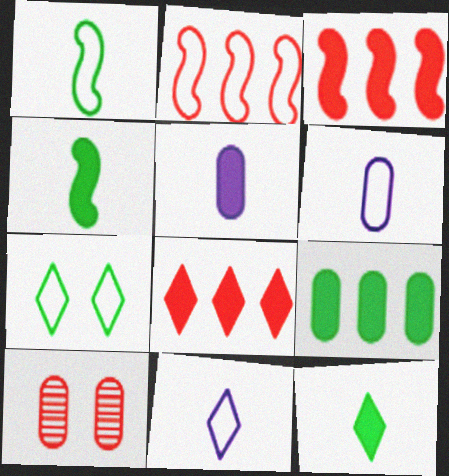[[2, 6, 7], 
[6, 9, 10]]